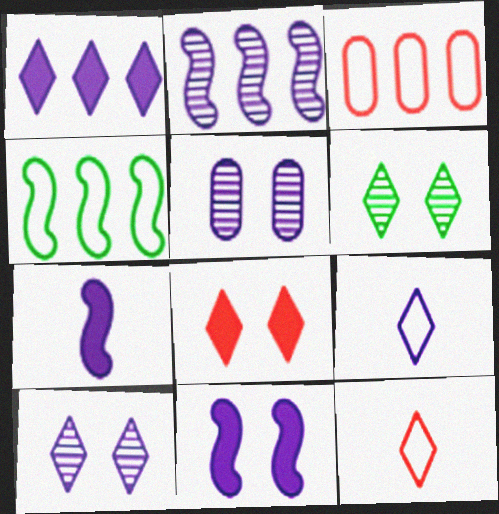[[1, 6, 12], 
[1, 9, 10], 
[3, 6, 7]]